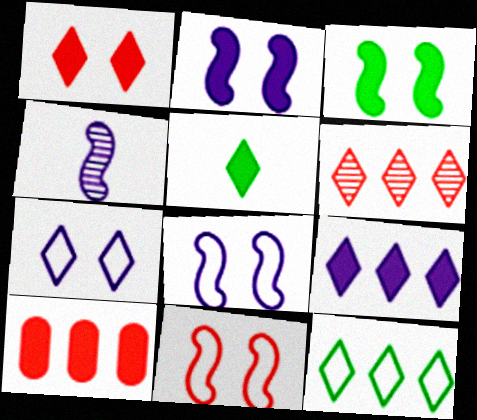[[1, 5, 9], 
[2, 5, 10], 
[5, 6, 7], 
[6, 9, 12]]